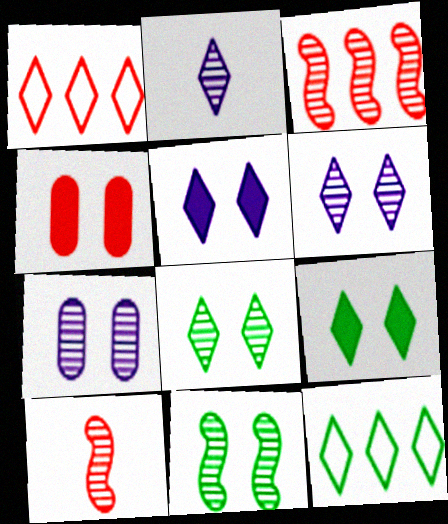[[1, 2, 9], 
[1, 4, 10]]